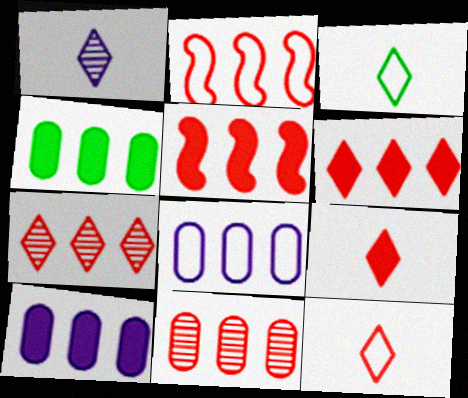[[1, 3, 9], 
[2, 6, 11], 
[4, 8, 11]]